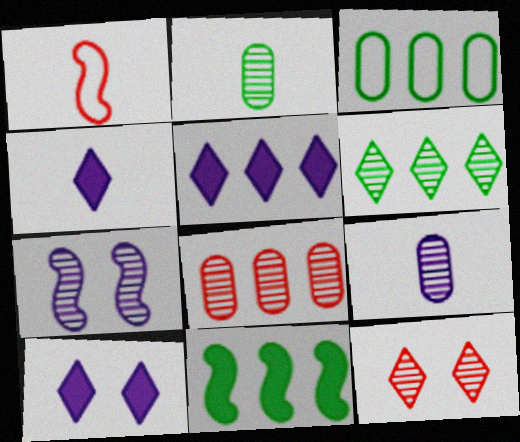[[1, 2, 4], 
[1, 7, 11], 
[3, 6, 11], 
[4, 5, 10]]